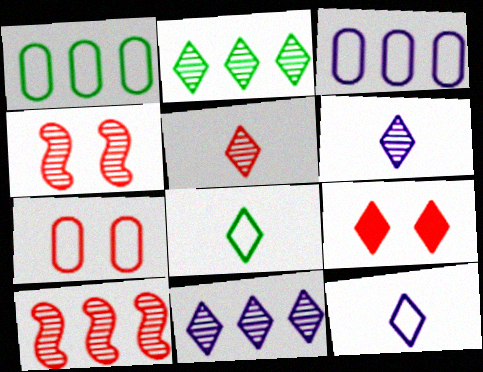[[2, 9, 12], 
[4, 7, 9], 
[8, 9, 11]]